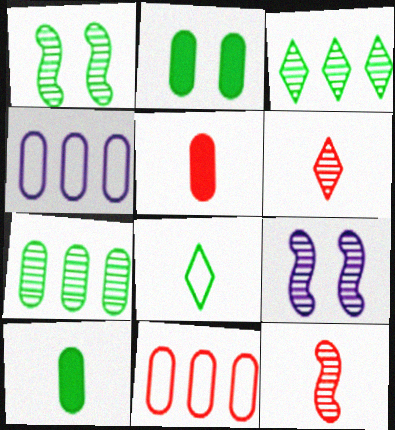[[6, 7, 9]]